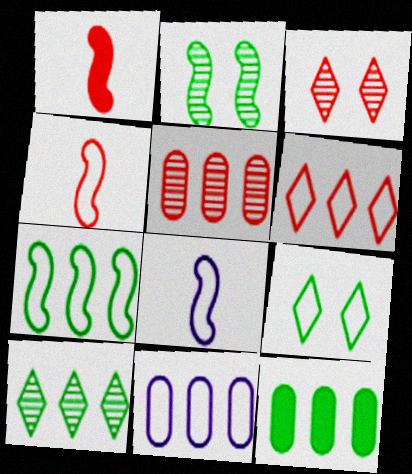[[3, 8, 12], 
[4, 9, 11], 
[5, 11, 12], 
[6, 7, 11], 
[7, 10, 12]]